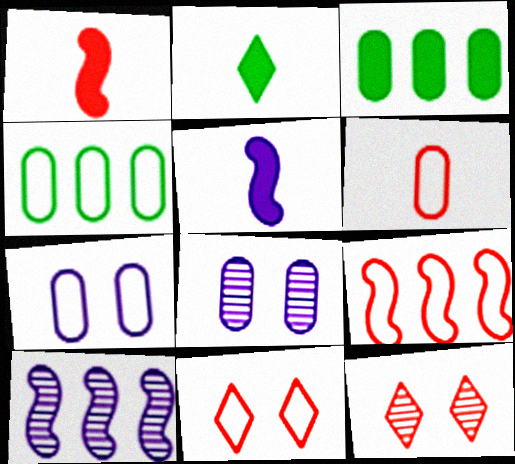[[2, 8, 9], 
[3, 6, 8], 
[4, 5, 12], 
[4, 6, 7], 
[6, 9, 11]]